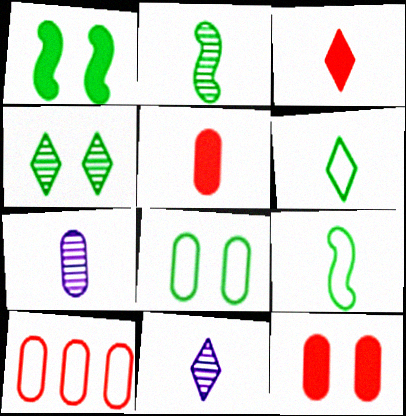[[1, 4, 8], 
[1, 10, 11], 
[3, 6, 11], 
[3, 7, 9], 
[5, 9, 11]]